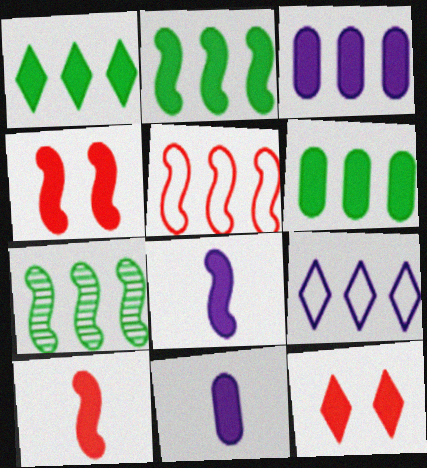[[1, 2, 6], 
[1, 4, 11], 
[2, 4, 8], 
[2, 11, 12], 
[6, 8, 12]]